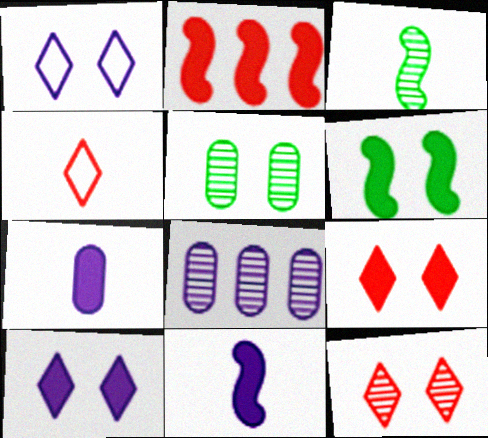[[1, 8, 11], 
[2, 6, 11], 
[3, 4, 7], 
[3, 8, 12], 
[4, 6, 8]]